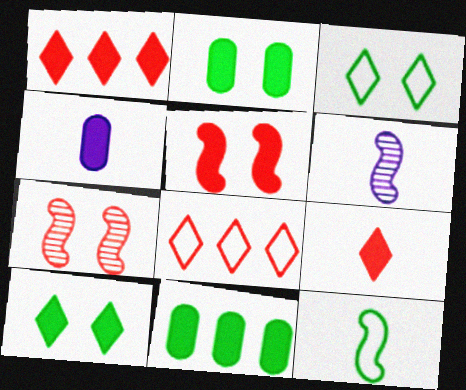[[2, 6, 8]]